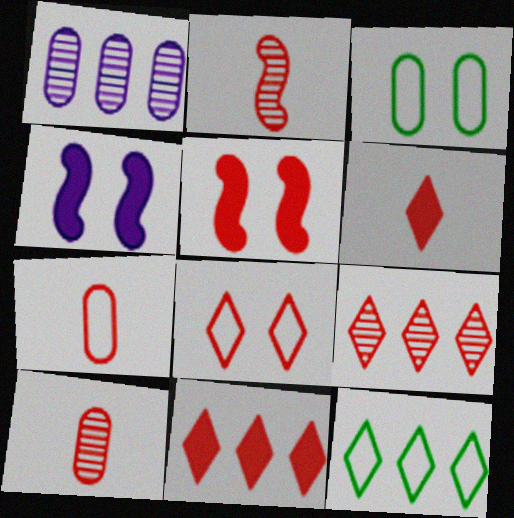[[2, 6, 7], 
[4, 10, 12], 
[5, 7, 9], 
[6, 8, 9]]